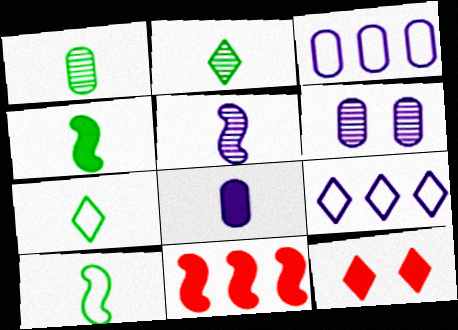[[1, 4, 7], 
[2, 9, 12], 
[3, 6, 8], 
[6, 7, 11]]